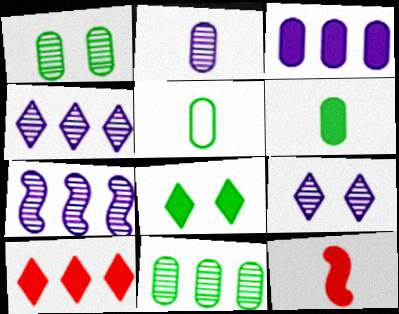[[2, 7, 9], 
[3, 8, 12]]